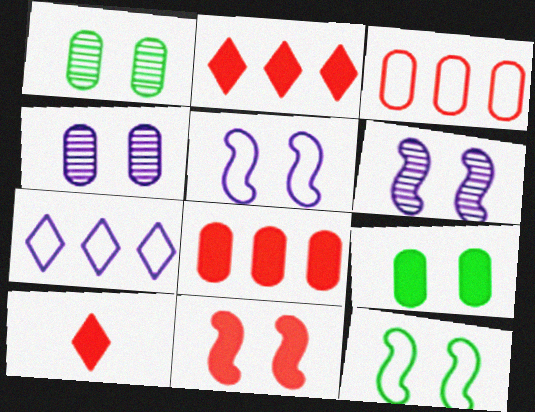[[6, 11, 12], 
[8, 10, 11]]